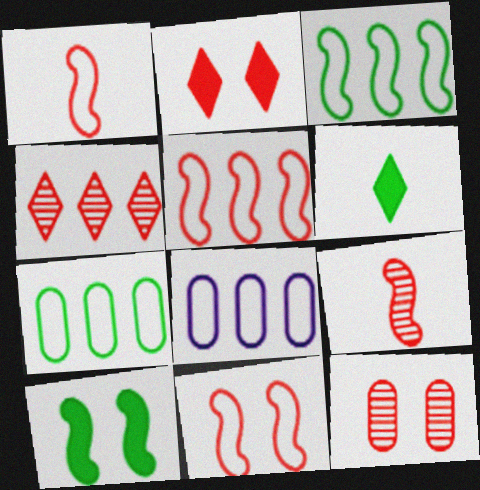[[1, 5, 11], 
[2, 11, 12], 
[4, 9, 12]]